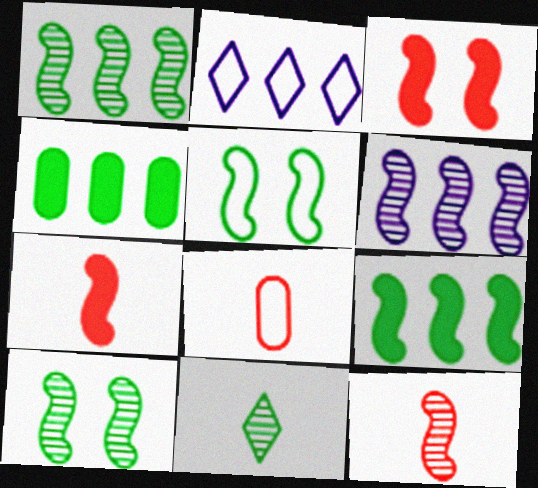[[2, 5, 8], 
[4, 5, 11], 
[5, 6, 7], 
[6, 10, 12]]